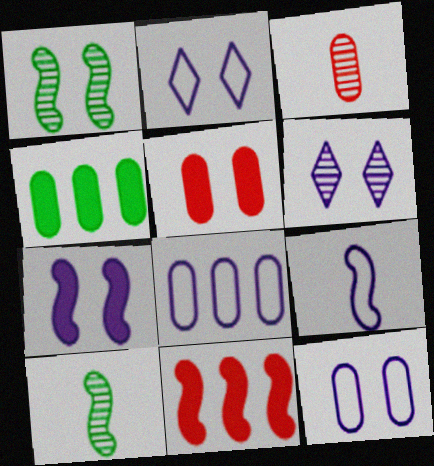[[1, 2, 5], 
[1, 9, 11], 
[2, 8, 9], 
[3, 4, 12], 
[6, 7, 12]]